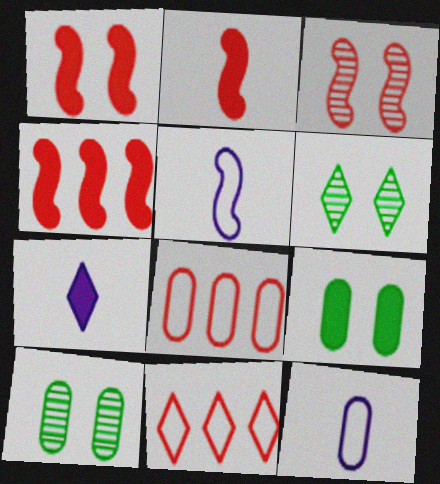[[1, 2, 4], 
[4, 6, 12], 
[4, 7, 9], 
[6, 7, 11]]